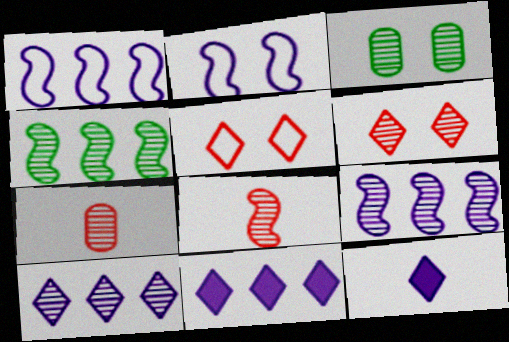[[3, 8, 10]]